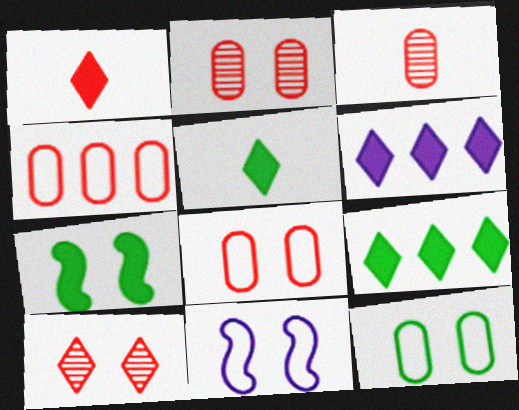[[3, 9, 11]]